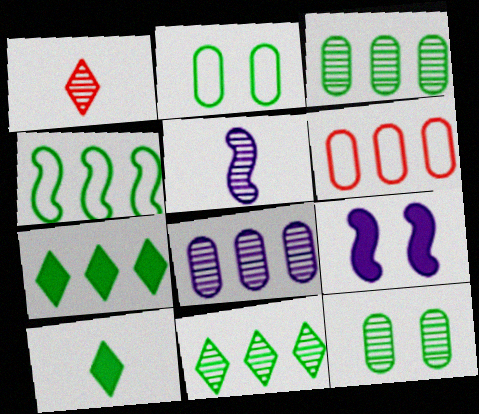[[3, 4, 7], 
[4, 10, 12]]